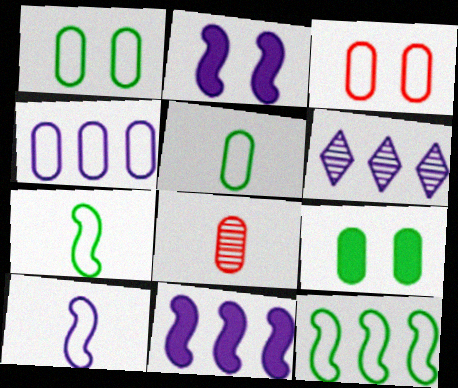[[3, 4, 5], 
[4, 6, 11], 
[4, 8, 9]]